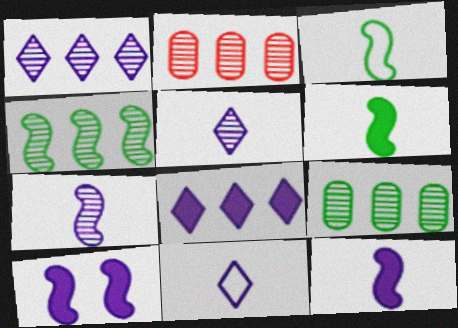[[1, 2, 4]]